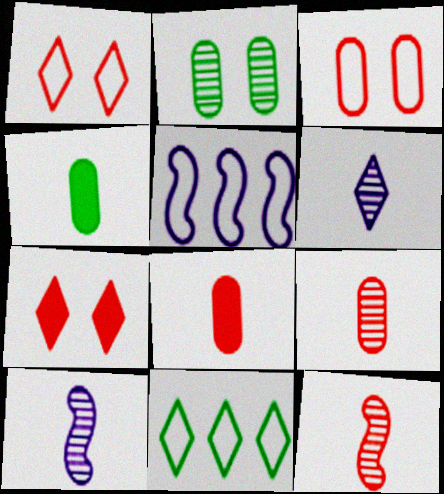[[6, 7, 11]]